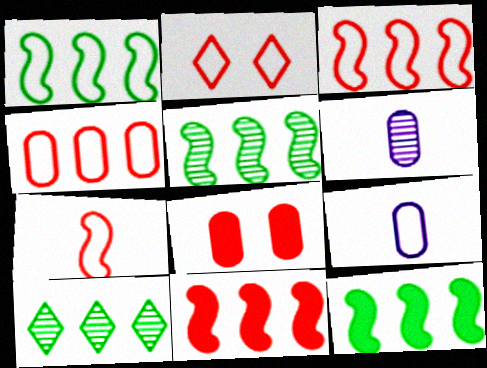[[1, 2, 9], 
[1, 5, 12], 
[2, 4, 7], 
[2, 6, 12]]